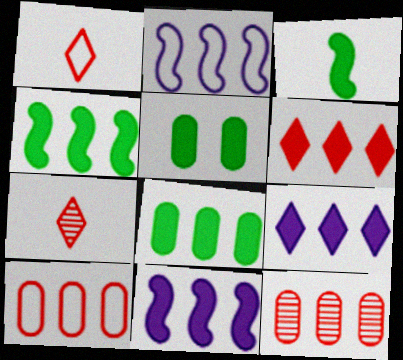[[2, 5, 7], 
[6, 8, 11]]